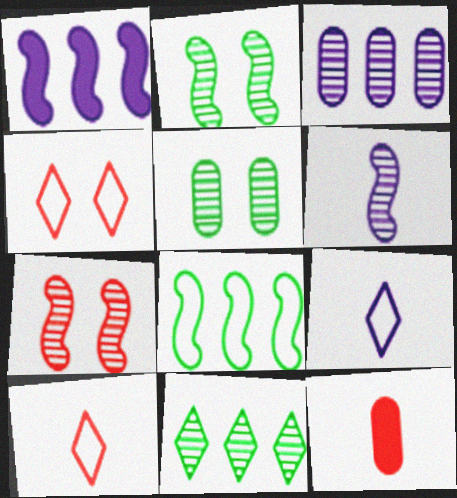[[1, 5, 10]]